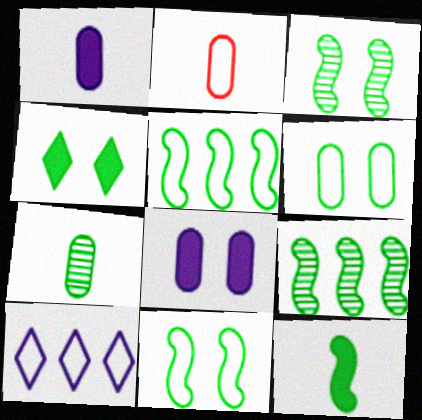[[1, 2, 7], 
[2, 10, 11], 
[3, 4, 6], 
[3, 5, 12], 
[4, 5, 7], 
[9, 11, 12]]